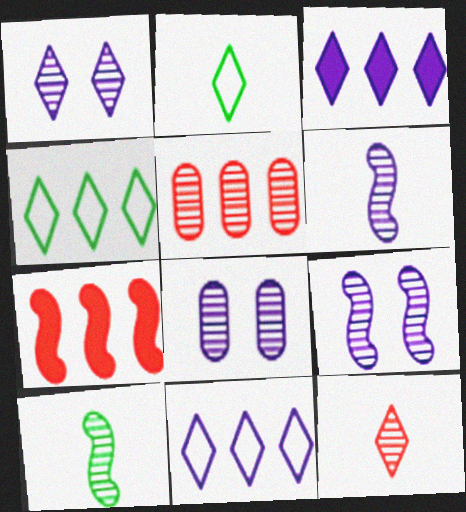[[1, 5, 10], 
[1, 8, 9], 
[2, 7, 8]]